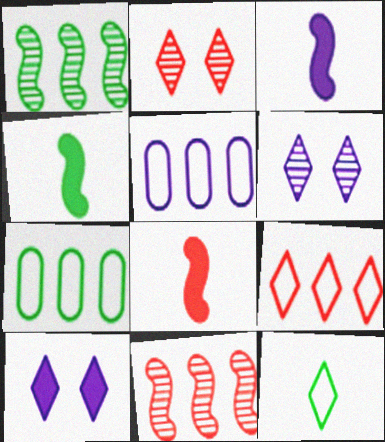[[2, 3, 7], 
[2, 4, 5], 
[3, 4, 8], 
[3, 5, 6], 
[6, 7, 8]]